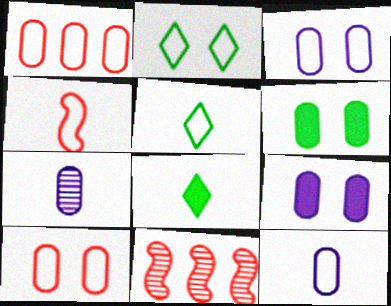[[1, 6, 7], 
[3, 8, 11], 
[4, 5, 12], 
[4, 7, 8], 
[5, 9, 11]]